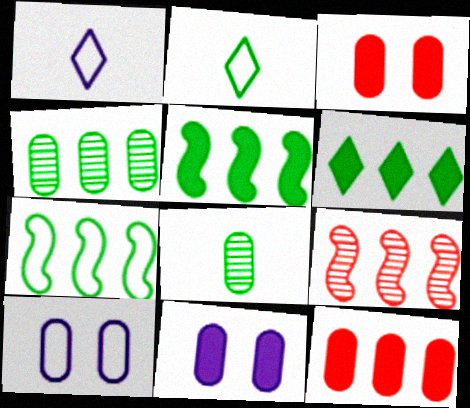[[2, 9, 11], 
[4, 6, 7], 
[8, 10, 12]]